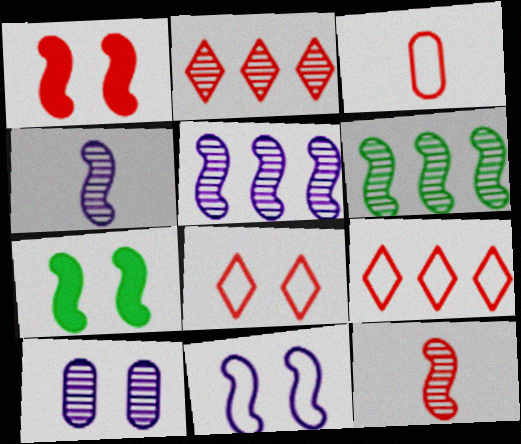[[1, 2, 3], 
[7, 8, 10]]